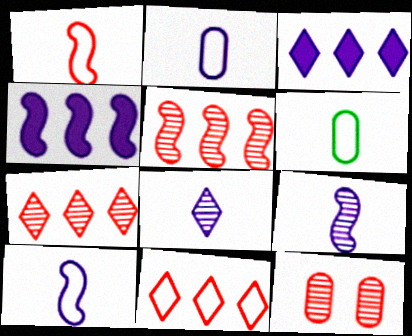[]